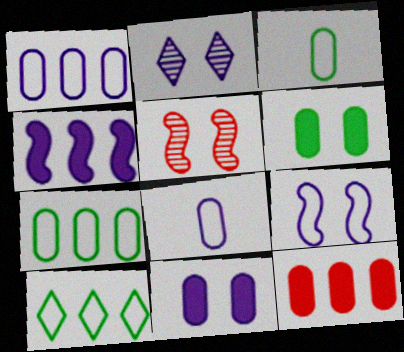[[2, 4, 8], 
[2, 9, 11]]